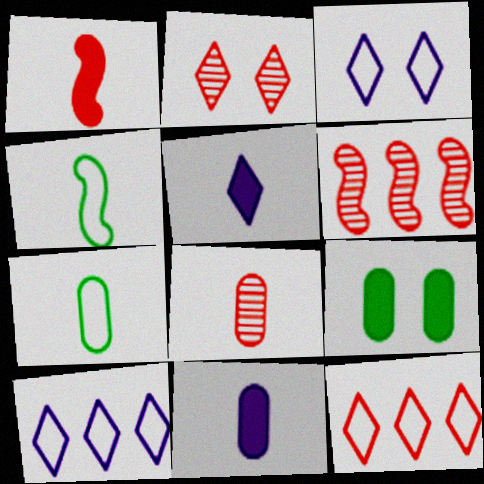[[2, 6, 8], 
[4, 5, 8], 
[7, 8, 11]]